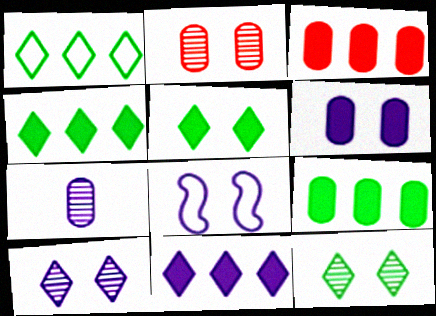[[2, 5, 8], 
[6, 8, 10], 
[7, 8, 11]]